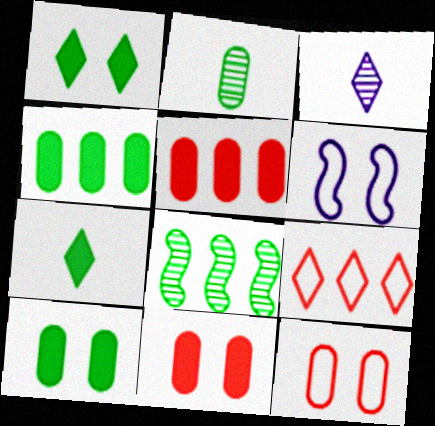[[1, 3, 9]]